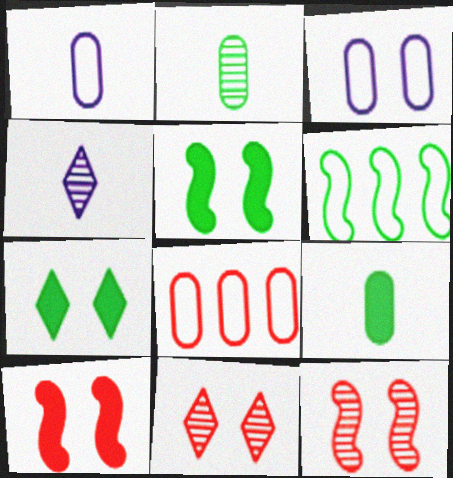[[2, 6, 7], 
[3, 5, 11], 
[3, 7, 12], 
[4, 5, 8]]